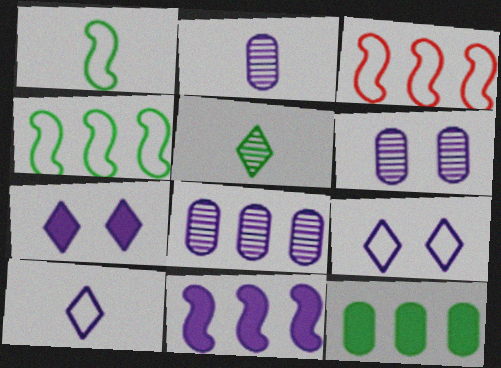[[2, 6, 8], 
[2, 9, 11], 
[6, 10, 11]]